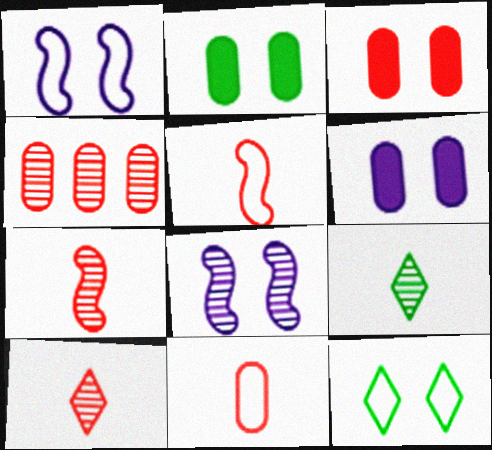[[2, 3, 6], 
[3, 4, 11], 
[3, 8, 12], 
[4, 8, 9]]